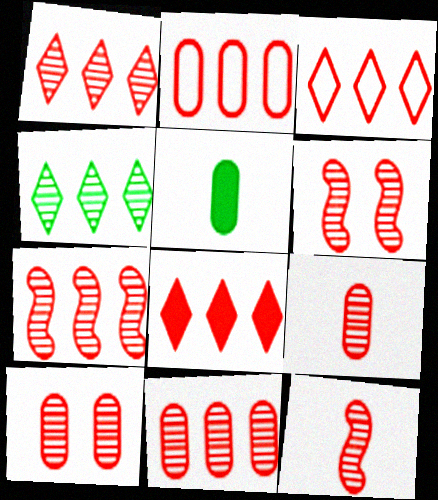[[1, 3, 8], 
[1, 6, 9], 
[1, 7, 11], 
[1, 10, 12], 
[2, 7, 8], 
[6, 7, 12], 
[9, 10, 11]]